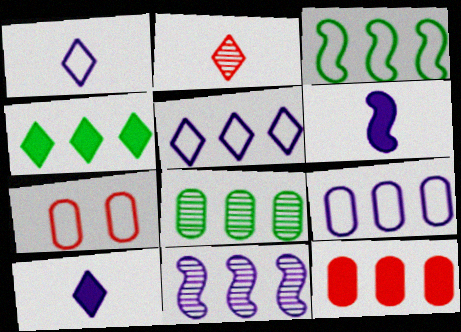[[1, 3, 7], 
[3, 4, 8], 
[8, 9, 12]]